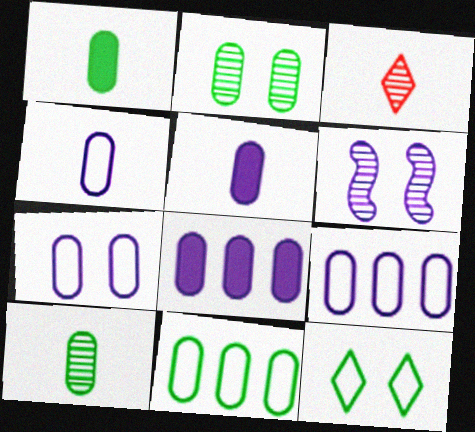[[1, 2, 11], 
[4, 7, 9]]